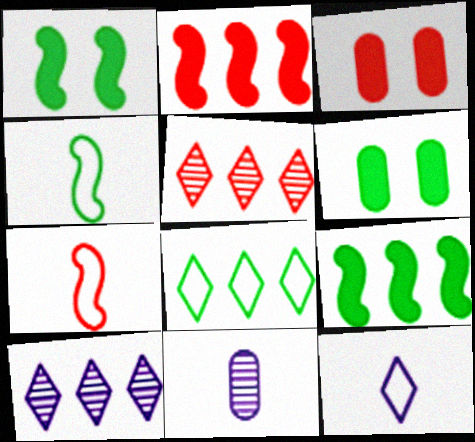[[3, 4, 10], 
[3, 5, 7], 
[6, 7, 10]]